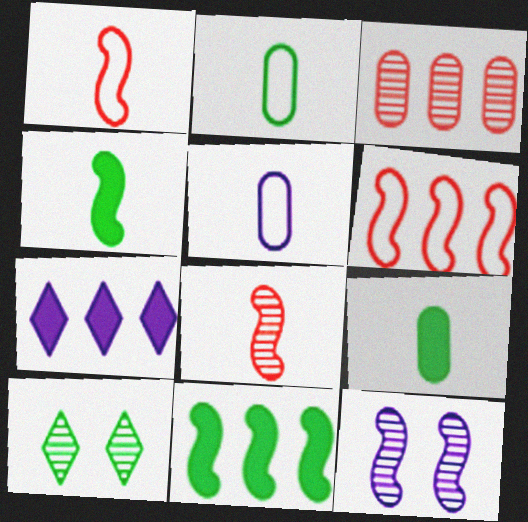[[1, 11, 12], 
[2, 10, 11], 
[4, 6, 12], 
[5, 7, 12]]